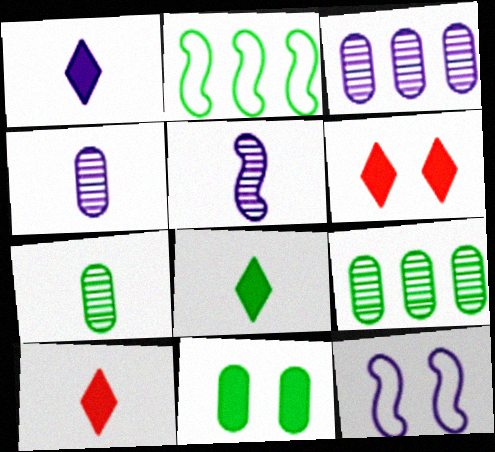[[1, 3, 12], 
[1, 8, 10], 
[2, 4, 6], 
[9, 10, 12]]